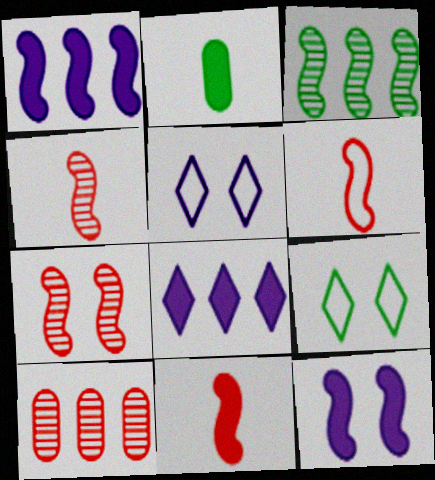[[2, 3, 9], 
[3, 6, 12], 
[4, 6, 11]]